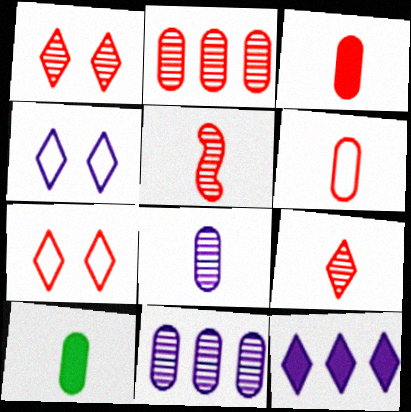[[1, 2, 5], 
[6, 8, 10]]